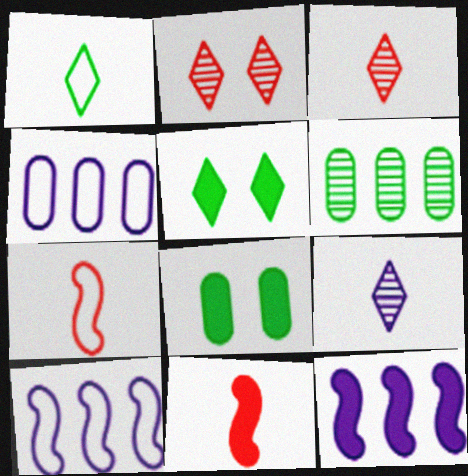[[3, 8, 10]]